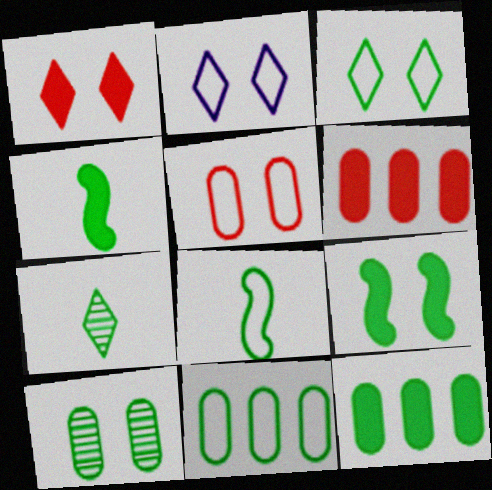[[3, 8, 11], 
[3, 9, 10], 
[7, 9, 11]]